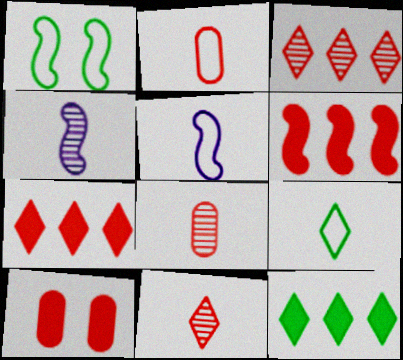[[1, 4, 6], 
[2, 5, 9]]